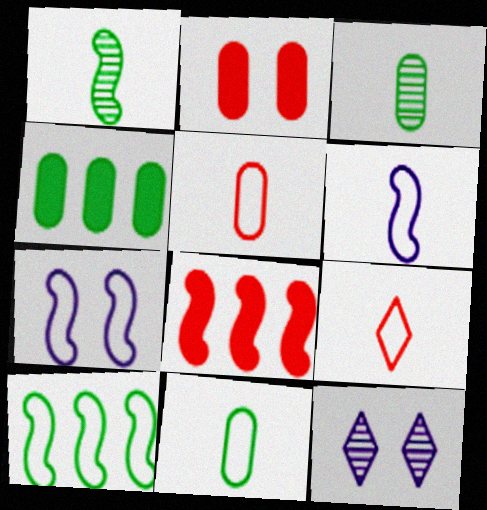[[1, 7, 8], 
[6, 9, 11], 
[8, 11, 12]]